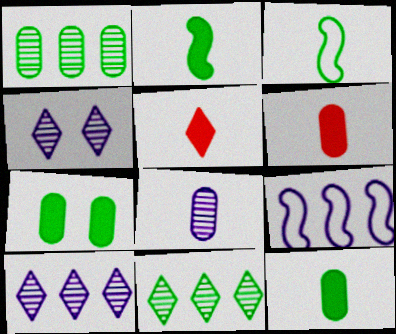[[3, 5, 8], 
[3, 7, 11]]